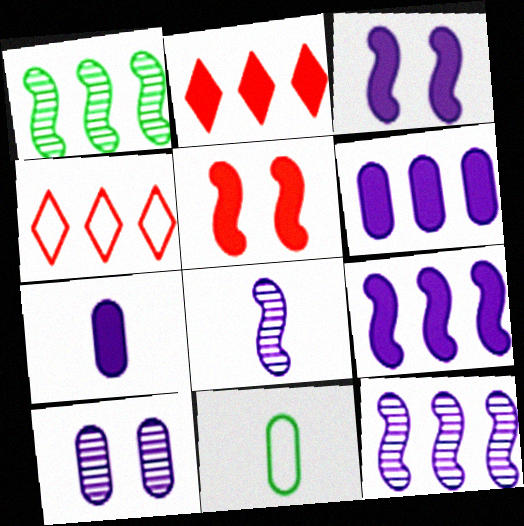[[1, 4, 6]]